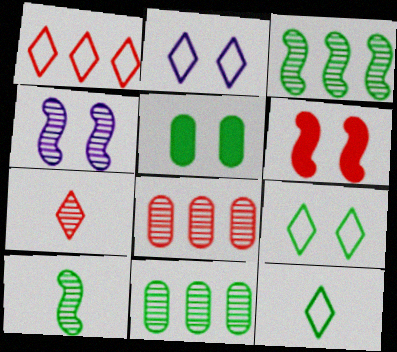[[1, 2, 12], 
[3, 5, 12], 
[4, 7, 11]]